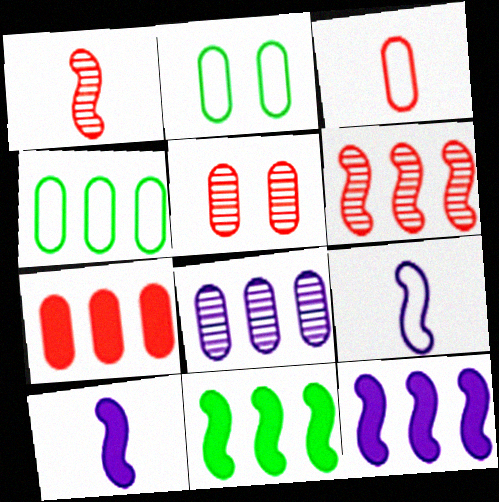[[3, 5, 7], 
[4, 7, 8]]